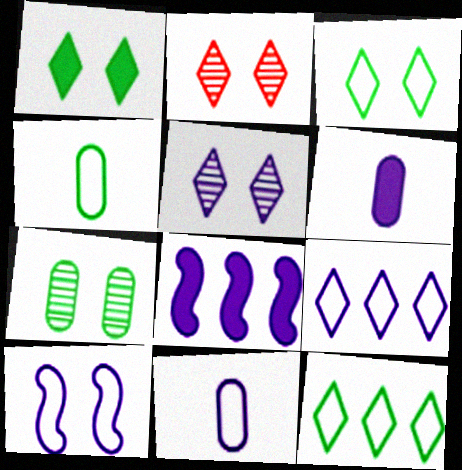[[2, 4, 8], 
[5, 8, 11], 
[9, 10, 11]]